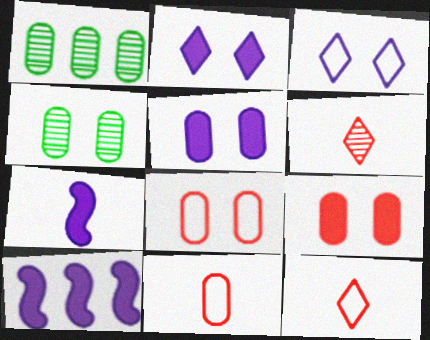[[1, 5, 11], 
[4, 5, 8], 
[4, 10, 12]]